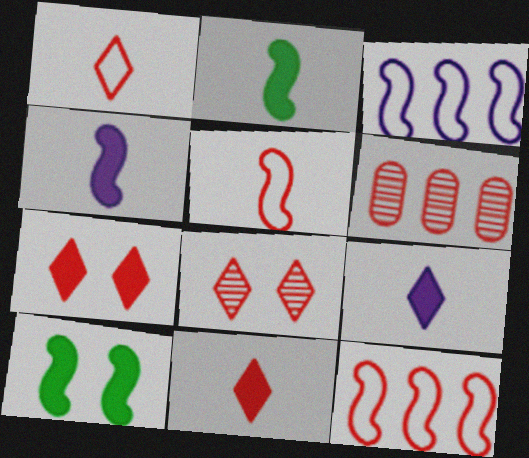[[5, 6, 7]]